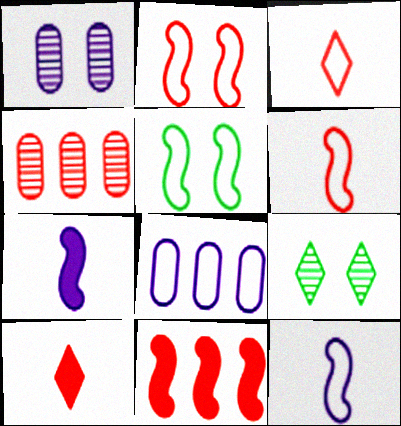[[2, 4, 10], 
[3, 5, 8]]